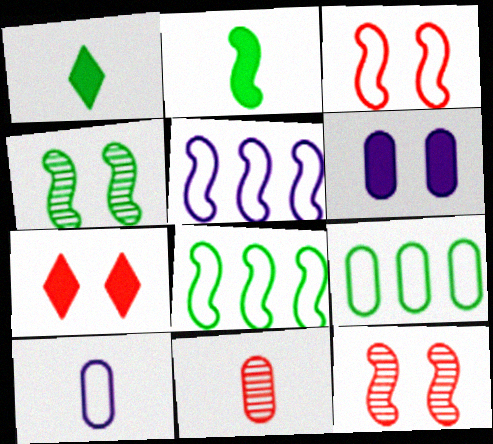[[1, 4, 9], 
[2, 4, 8], 
[2, 5, 12], 
[6, 9, 11]]